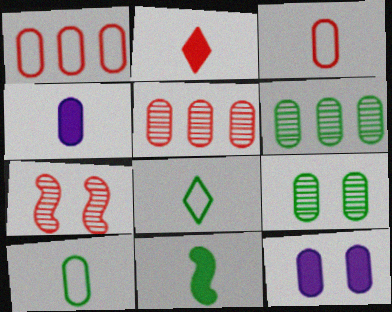[[1, 2, 7], 
[1, 4, 9], 
[2, 4, 11], 
[3, 6, 12], 
[5, 10, 12]]